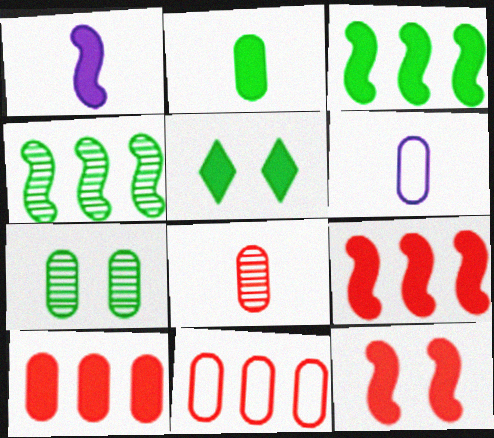[[1, 3, 12], 
[1, 5, 10], 
[2, 3, 5], 
[2, 6, 8], 
[6, 7, 10]]